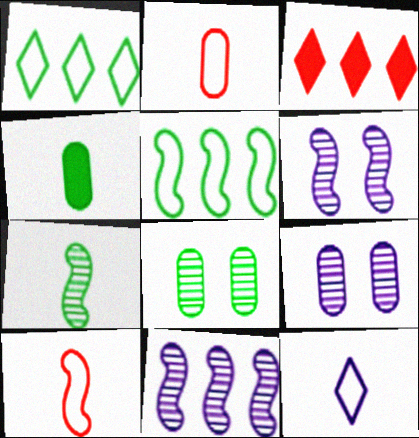[]